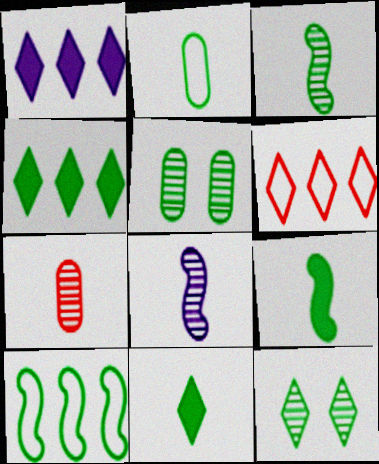[[2, 3, 11], 
[5, 10, 11]]